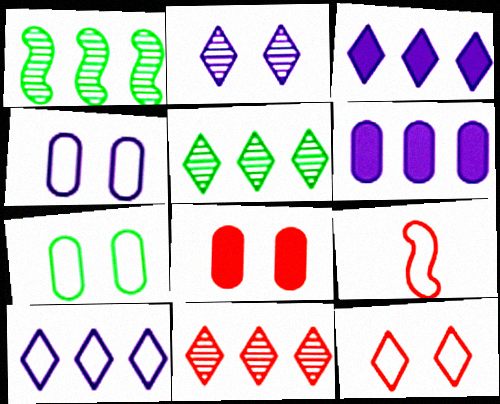[[7, 9, 10], 
[8, 9, 11]]